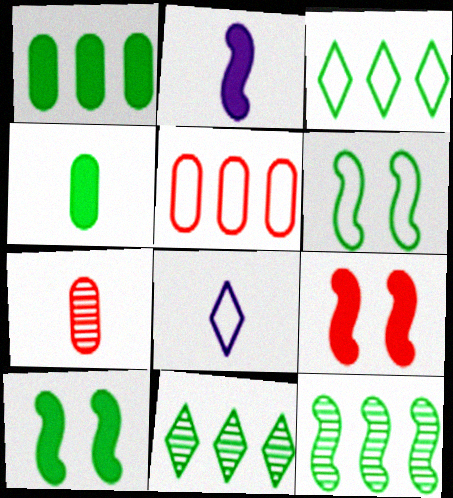[[1, 3, 12], 
[4, 6, 11], 
[5, 6, 8]]